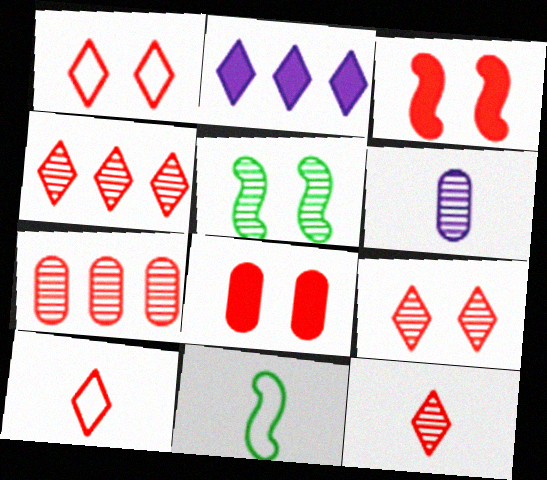[[3, 7, 10], 
[4, 5, 6], 
[4, 9, 12]]